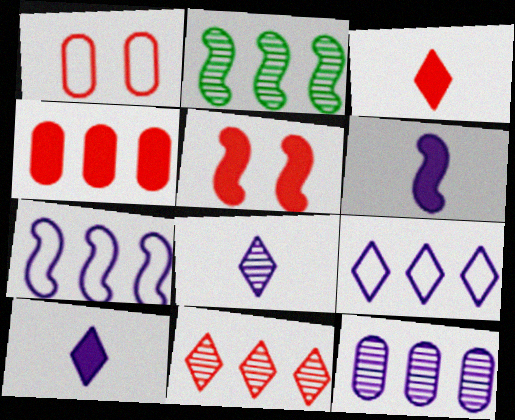[[1, 2, 10], 
[2, 4, 9], 
[2, 11, 12], 
[3, 4, 5]]